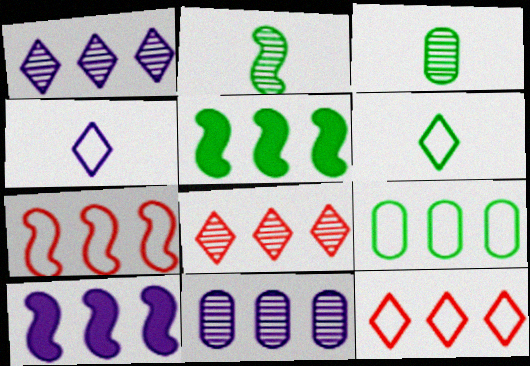[[5, 11, 12], 
[8, 9, 10]]